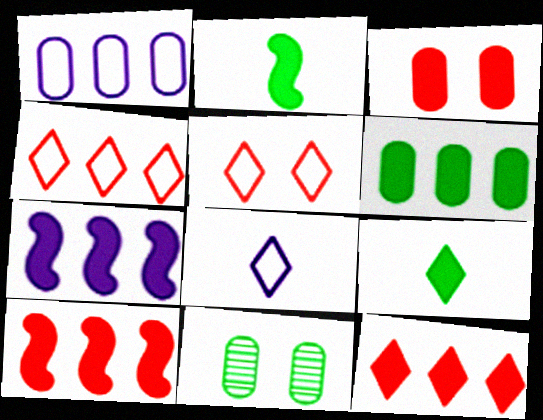[[3, 7, 9], 
[6, 7, 12], 
[8, 10, 11]]